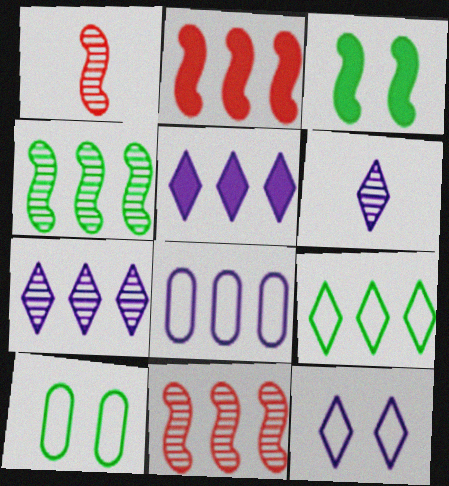[[1, 5, 10], 
[2, 6, 10], 
[5, 6, 12]]